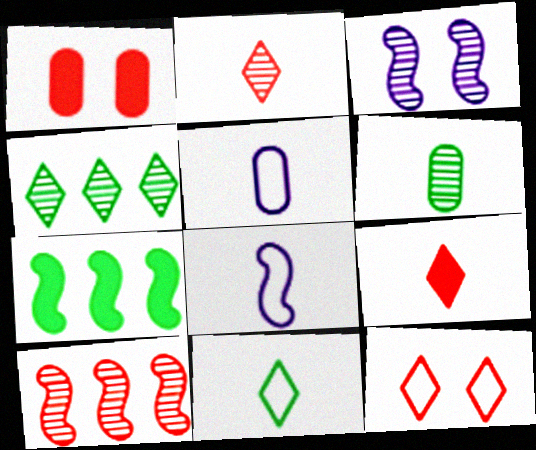[[1, 4, 8], 
[6, 8, 9]]